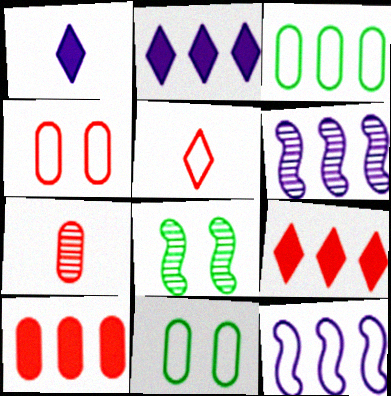[[3, 6, 9], 
[4, 7, 10], 
[5, 11, 12]]